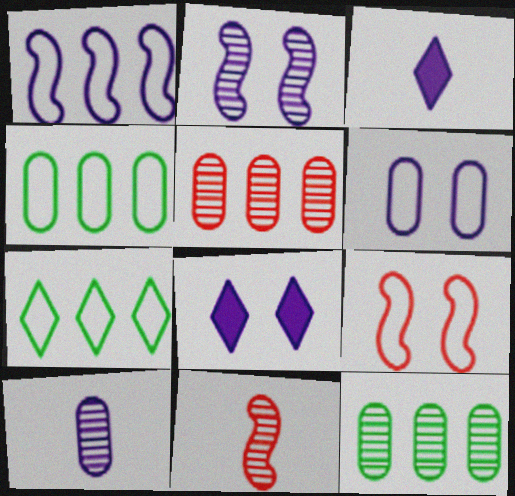[[1, 8, 10], 
[2, 6, 8], 
[3, 9, 12], 
[4, 8, 11]]